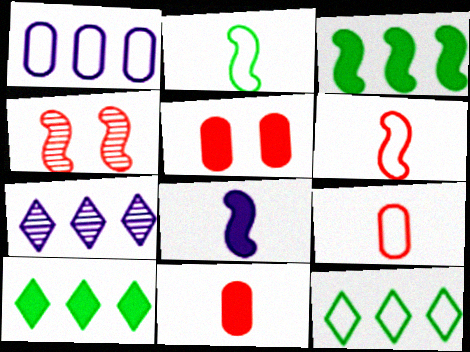[[2, 5, 7], 
[5, 8, 10]]